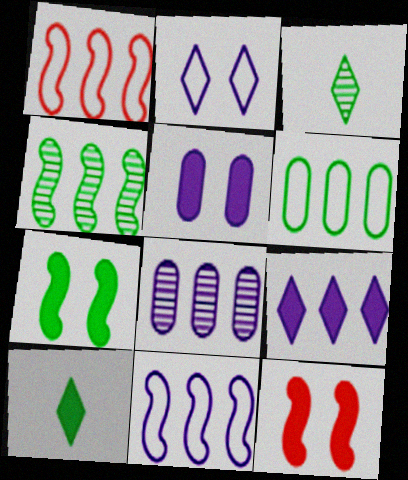[[1, 3, 5], 
[3, 6, 7], 
[8, 9, 11]]